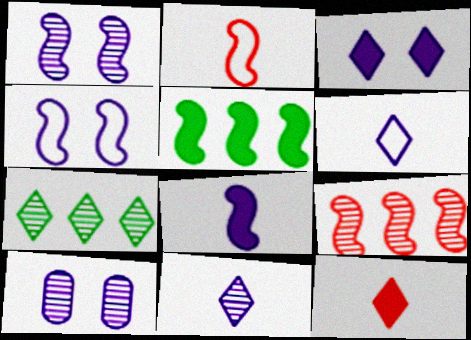[[1, 2, 5], 
[3, 4, 10]]